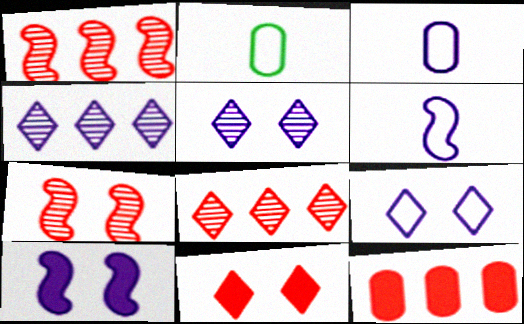[[2, 8, 10], 
[3, 4, 10]]